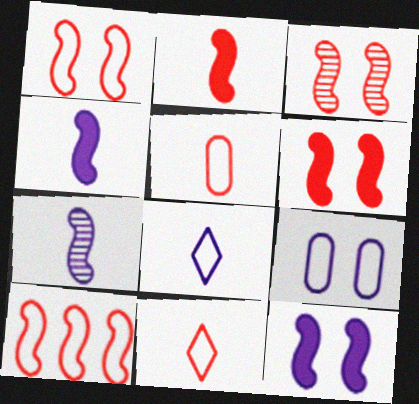[[1, 3, 6], 
[2, 3, 10]]